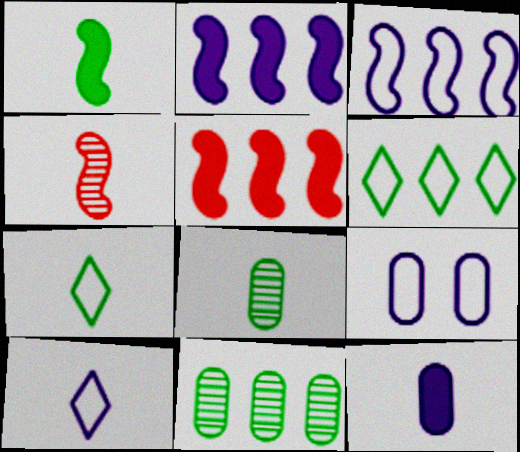[[1, 7, 8], 
[3, 9, 10], 
[4, 7, 12]]